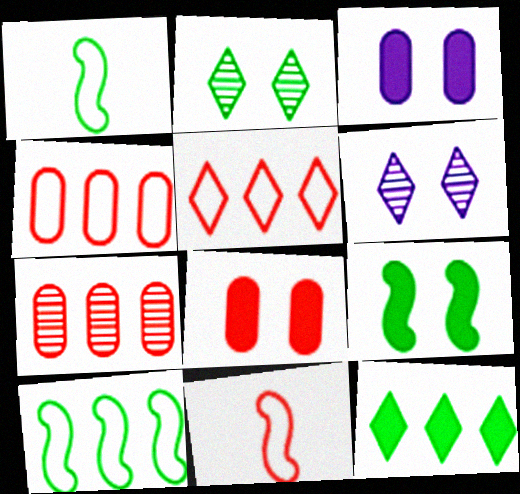[]